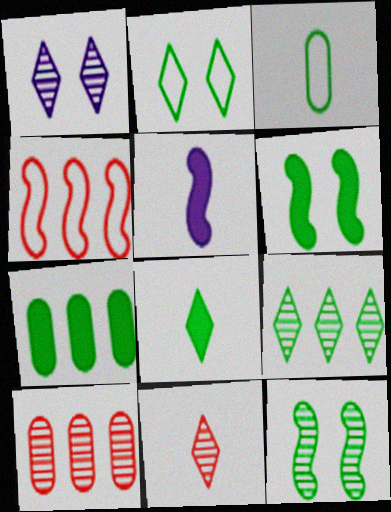[[1, 9, 11], 
[2, 5, 10], 
[2, 8, 9], 
[3, 5, 11], 
[3, 6, 9], 
[4, 5, 12], 
[6, 7, 8]]